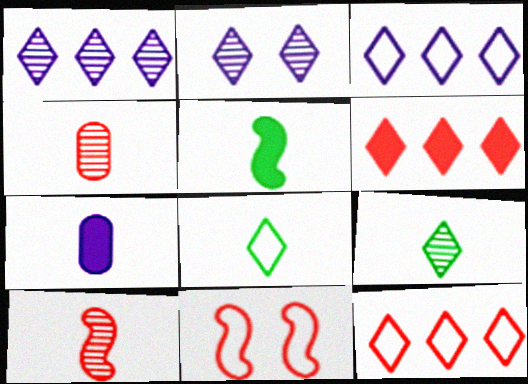[[2, 6, 8], 
[4, 6, 11], 
[7, 8, 10]]